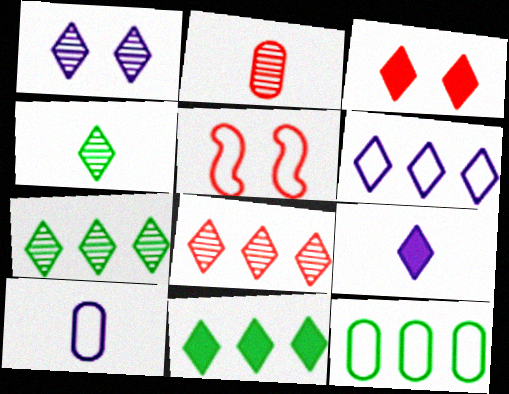[[1, 4, 8], 
[1, 6, 9], 
[3, 4, 6], 
[3, 9, 11], 
[6, 8, 11]]